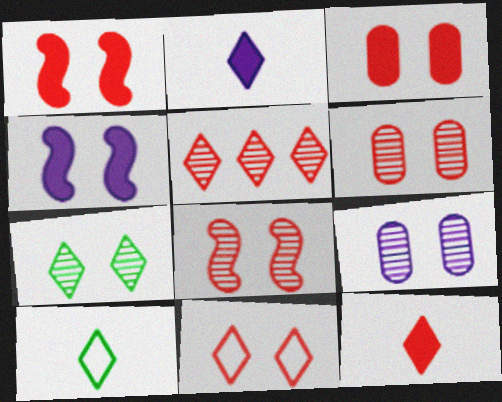[[1, 6, 11], 
[3, 8, 11], 
[5, 11, 12], 
[7, 8, 9]]